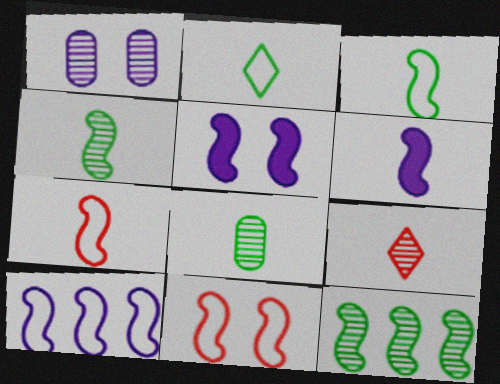[[1, 9, 12], 
[3, 10, 11], 
[4, 6, 7], 
[5, 7, 12], 
[6, 11, 12]]